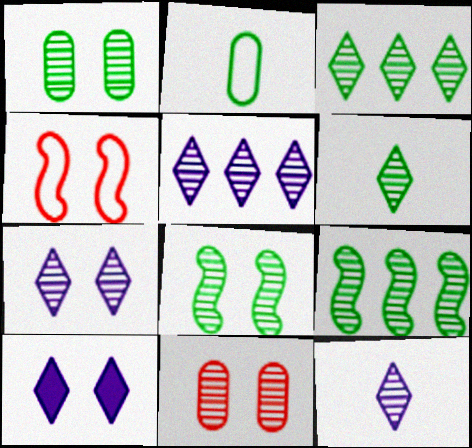[[1, 4, 10], 
[1, 6, 9], 
[5, 7, 12], 
[7, 8, 11], 
[9, 11, 12]]